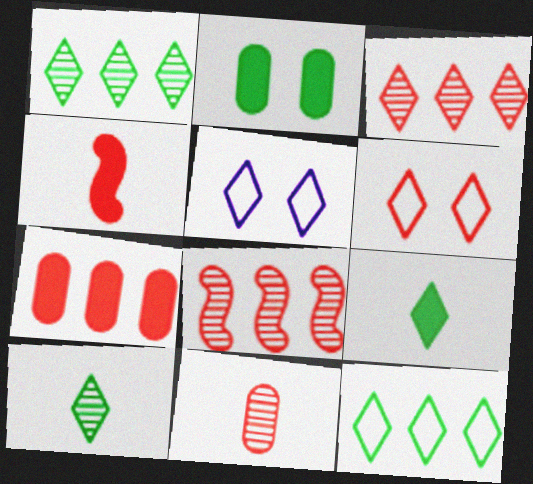[[3, 5, 9]]